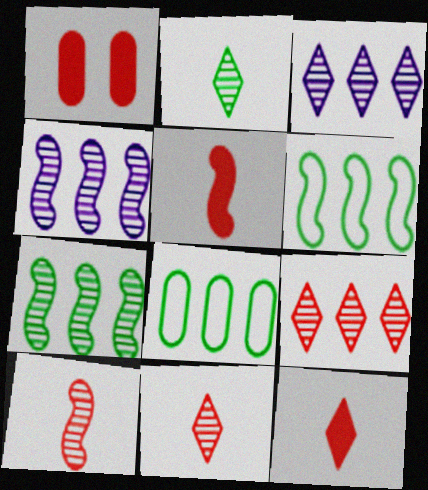[]